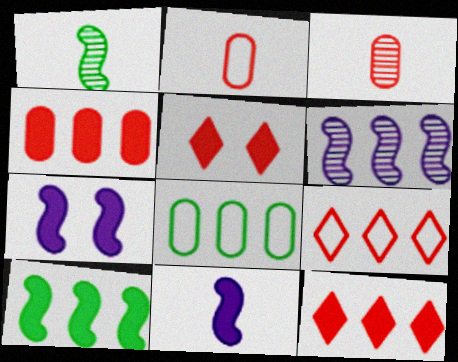[[6, 8, 12]]